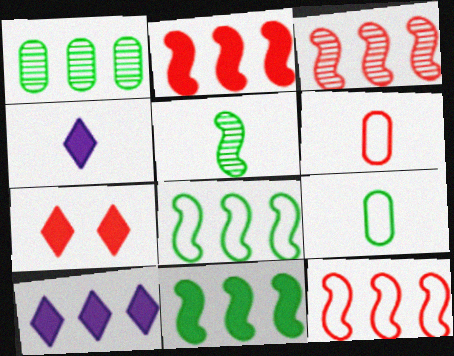[[1, 10, 12], 
[2, 3, 12], 
[3, 6, 7], 
[4, 5, 6]]